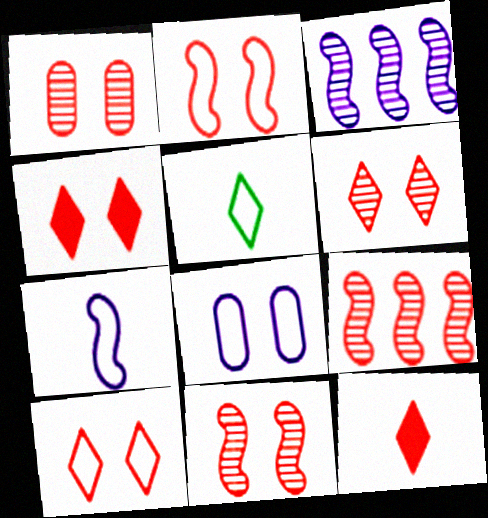[[1, 2, 4], 
[1, 6, 11], 
[4, 6, 10]]